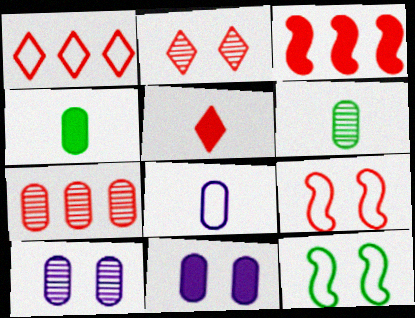[[1, 2, 5], 
[1, 3, 7], 
[1, 8, 12], 
[2, 11, 12], 
[5, 7, 9], 
[6, 7, 10]]